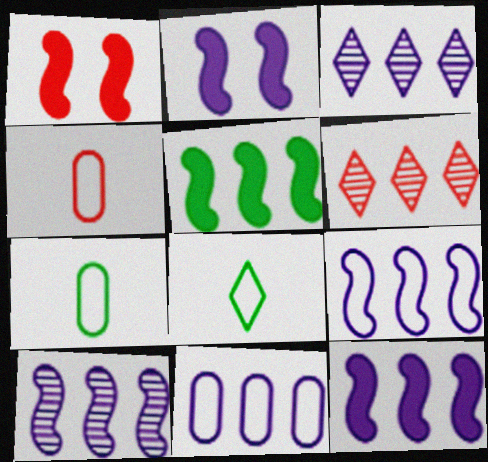[[1, 3, 7], 
[1, 4, 6], 
[2, 6, 7], 
[3, 11, 12], 
[5, 6, 11], 
[9, 10, 12]]